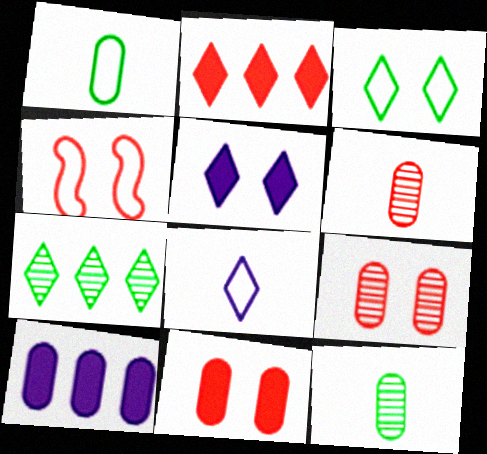[[1, 9, 10], 
[2, 4, 6]]